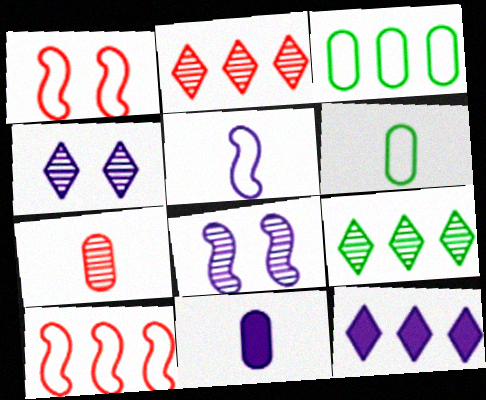[[1, 9, 11], 
[6, 7, 11], 
[7, 8, 9]]